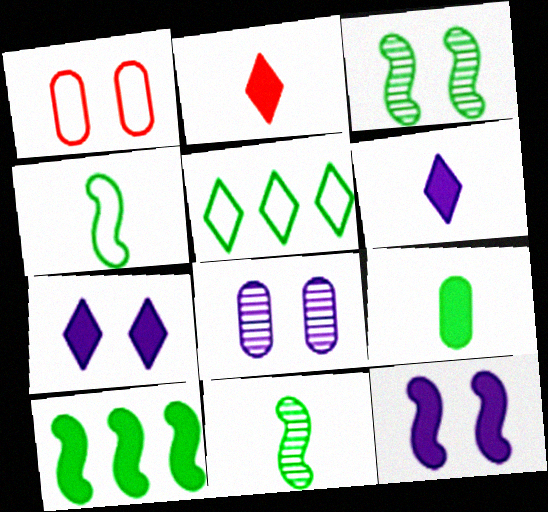[[1, 3, 7], 
[3, 4, 10], 
[3, 5, 9]]